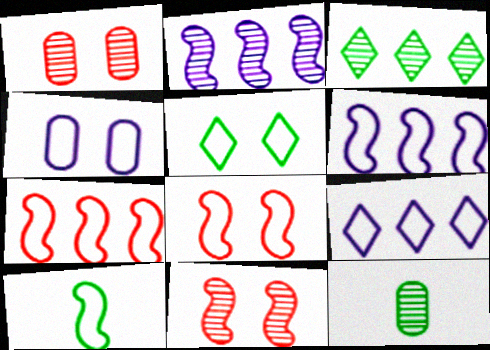[[4, 5, 8], 
[6, 8, 10]]